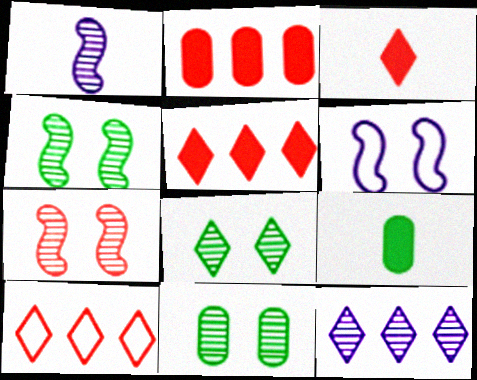[[4, 8, 11]]